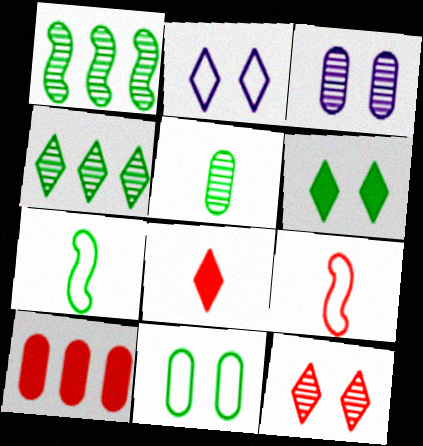[[2, 4, 8], 
[2, 6, 12], 
[9, 10, 12]]